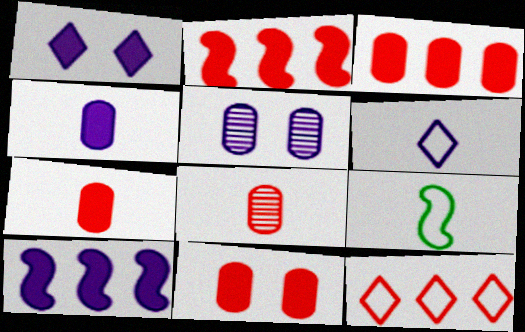[[1, 4, 10], 
[3, 7, 11], 
[5, 6, 10]]